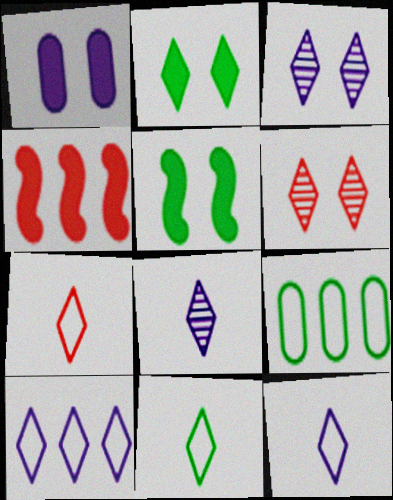[[7, 11, 12]]